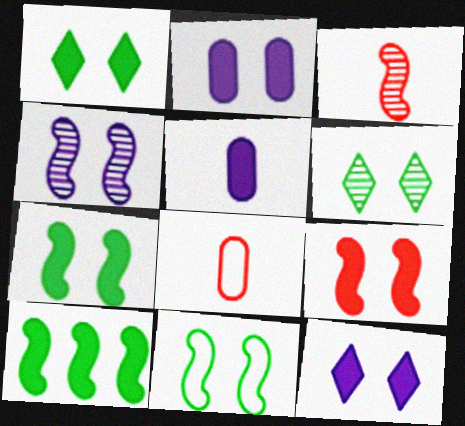[[1, 2, 9], 
[4, 9, 11]]